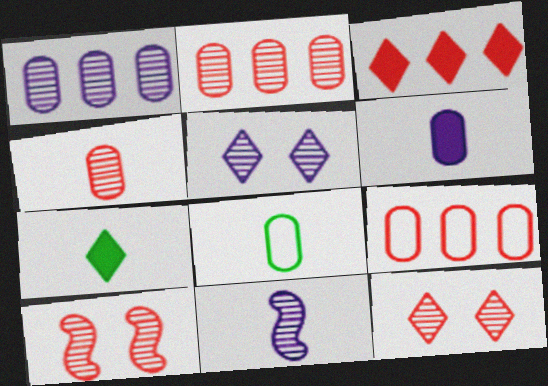[[1, 5, 11], 
[4, 6, 8]]